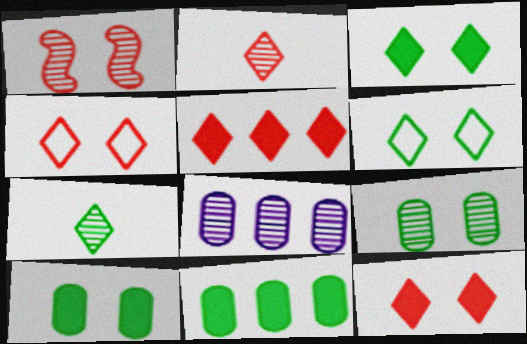[[1, 7, 8], 
[2, 4, 5]]